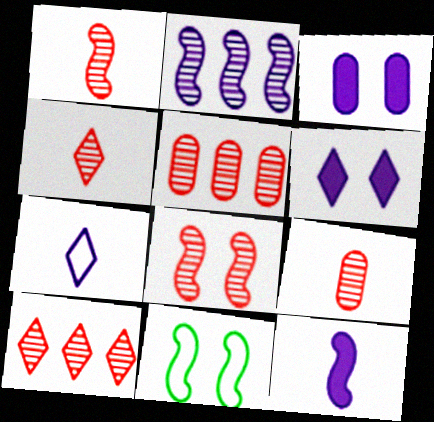[[1, 4, 9], 
[2, 3, 7], 
[4, 5, 8], 
[8, 9, 10]]